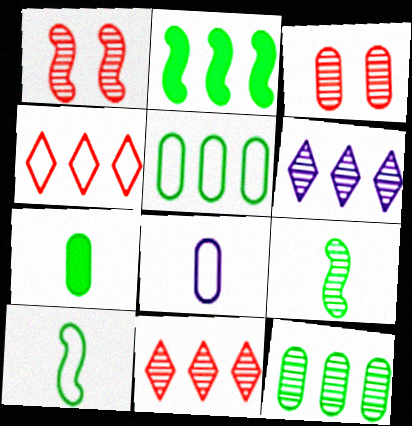[[3, 6, 9]]